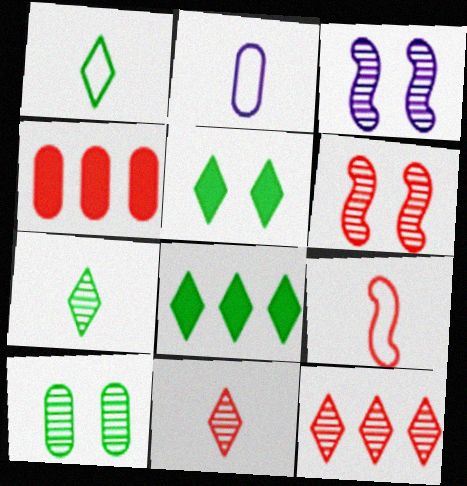[[1, 2, 9], 
[1, 3, 4], 
[2, 4, 10], 
[2, 6, 8]]